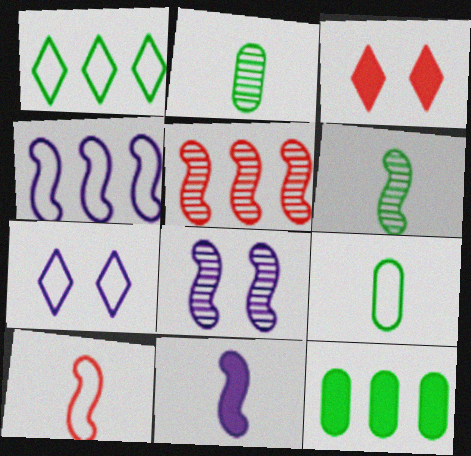[[2, 3, 4], 
[3, 11, 12], 
[4, 8, 11], 
[5, 6, 8], 
[6, 10, 11]]